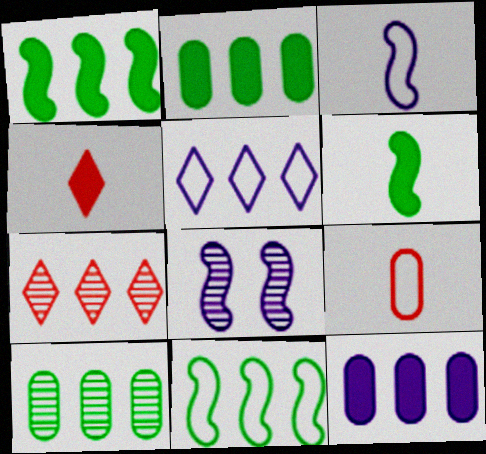[[7, 11, 12]]